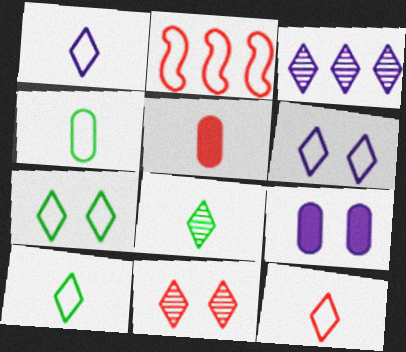[[1, 10, 12], 
[2, 4, 6], 
[2, 5, 11], 
[2, 8, 9], 
[3, 8, 11]]